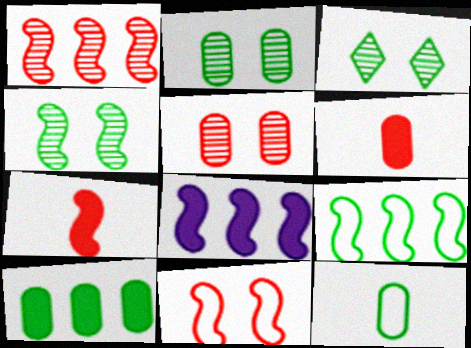[[1, 7, 11], 
[1, 8, 9], 
[2, 3, 4], 
[2, 10, 12]]